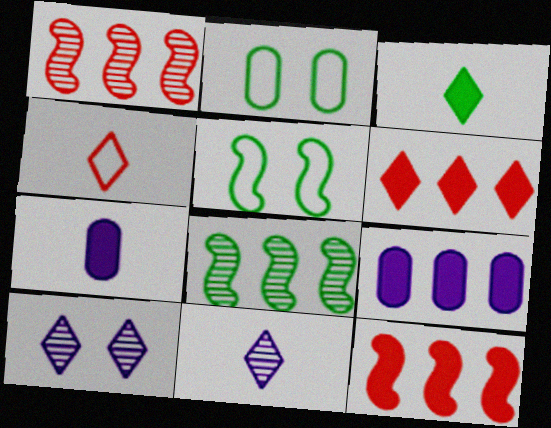[[2, 3, 8], 
[2, 11, 12], 
[3, 4, 11]]